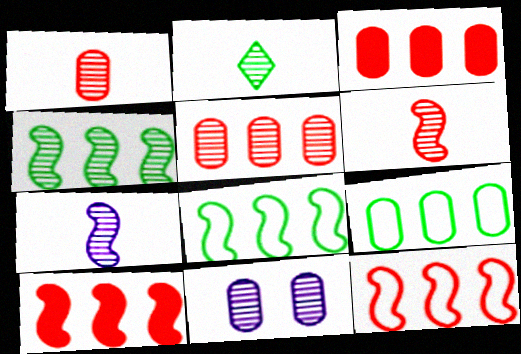[[1, 2, 7]]